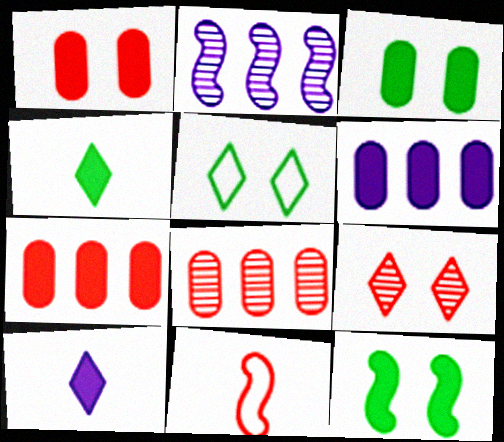[[2, 11, 12], 
[7, 9, 11], 
[7, 10, 12]]